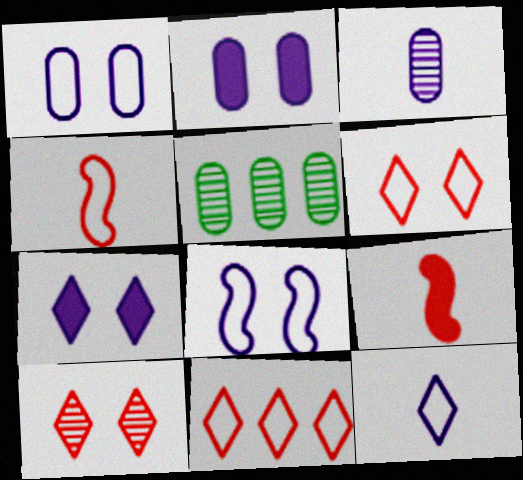[[4, 5, 7]]